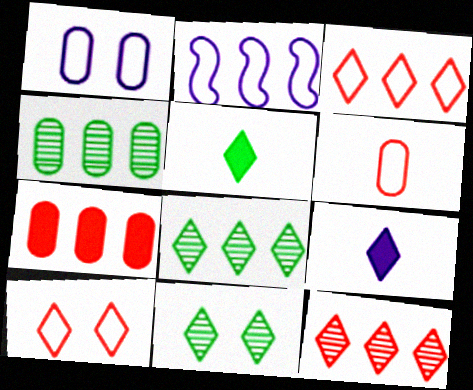[[2, 7, 8], 
[3, 9, 11], 
[8, 9, 10]]